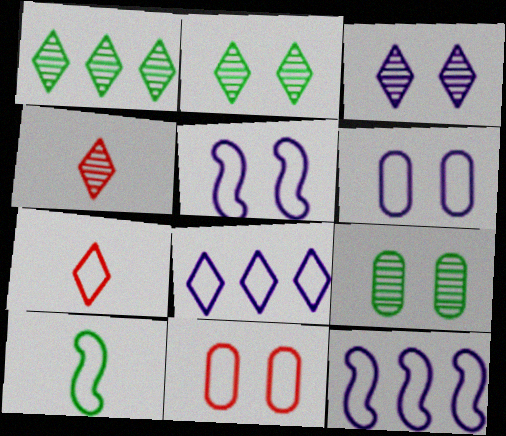[[1, 3, 4], 
[8, 10, 11]]